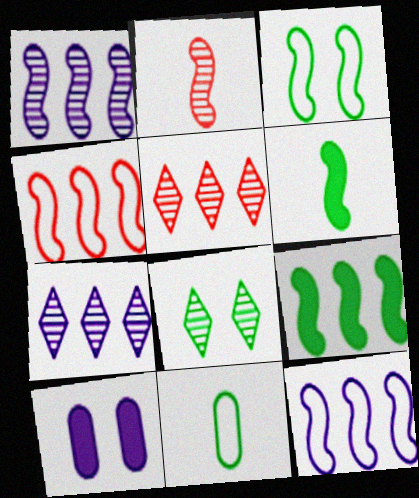[[1, 4, 9], 
[8, 9, 11]]